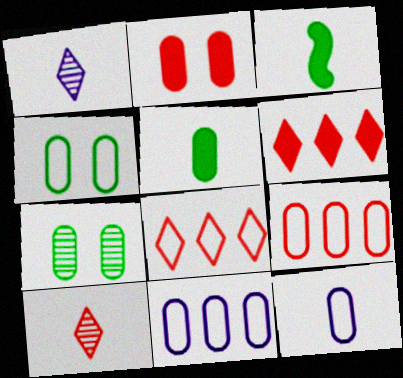[[3, 10, 12], 
[4, 9, 12]]